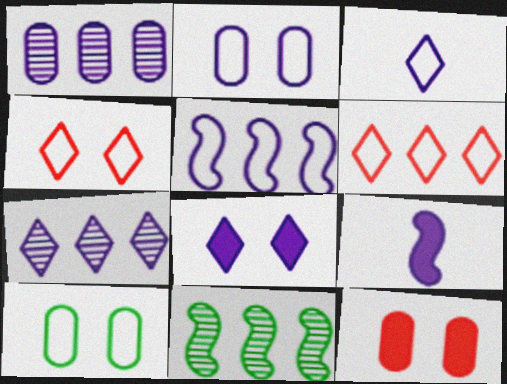[[2, 3, 5], 
[2, 7, 9], 
[3, 7, 8], 
[3, 11, 12]]